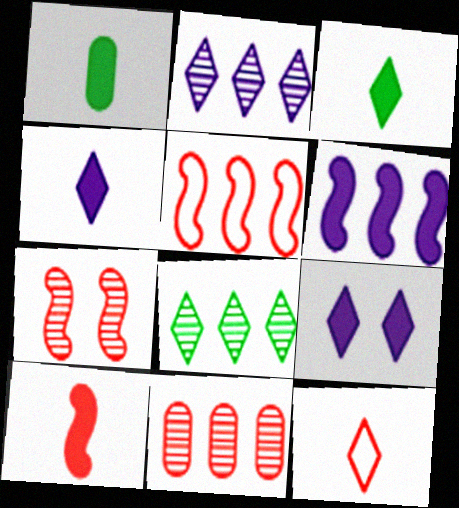[[1, 4, 10], 
[5, 7, 10], 
[8, 9, 12]]